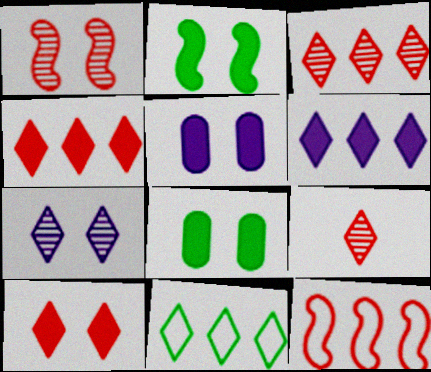[[2, 5, 10], 
[3, 6, 11]]